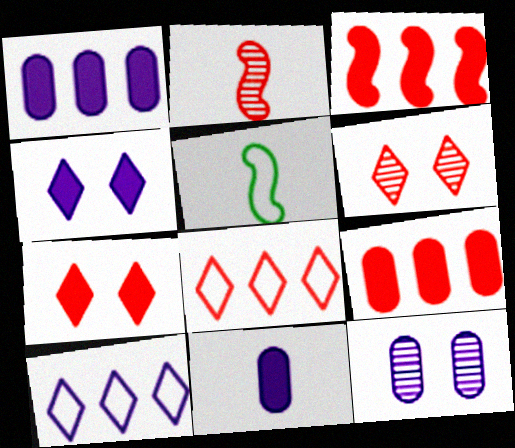[[1, 5, 6]]